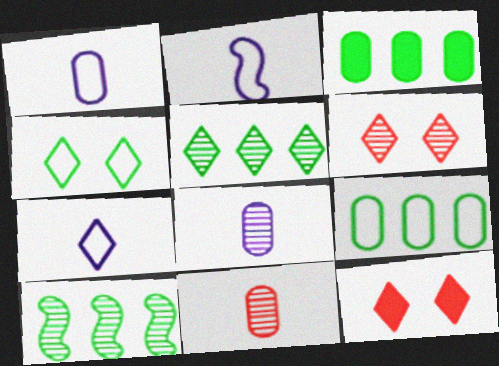[[1, 2, 7], 
[1, 10, 12], 
[2, 3, 6], 
[5, 7, 12], 
[6, 8, 10]]